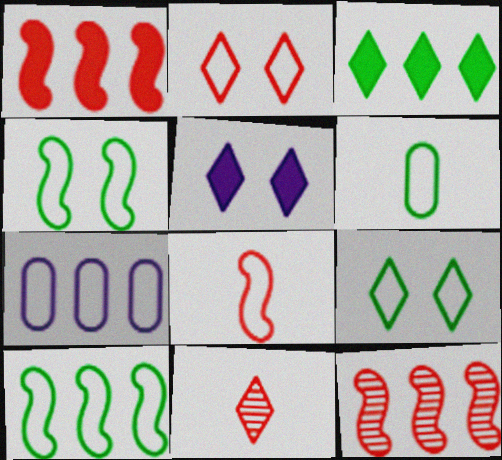[[3, 7, 12], 
[5, 6, 12], 
[6, 9, 10], 
[7, 8, 9]]